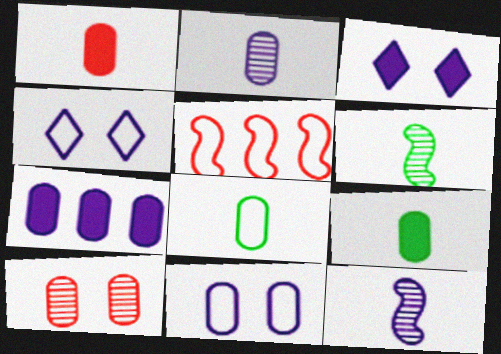[[1, 2, 8], 
[2, 7, 11], 
[4, 5, 8], 
[4, 7, 12], 
[7, 8, 10]]